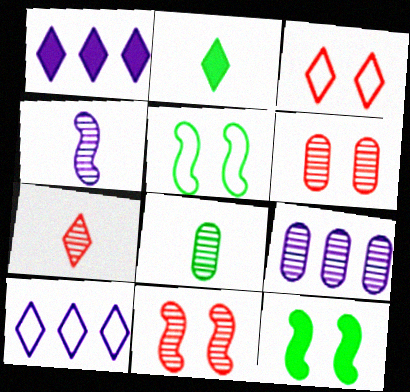[[4, 7, 8], 
[6, 8, 9]]